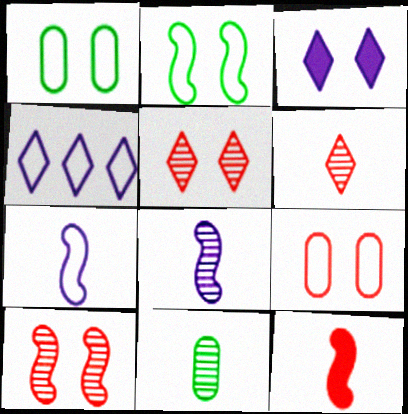[[1, 3, 10], 
[6, 8, 11]]